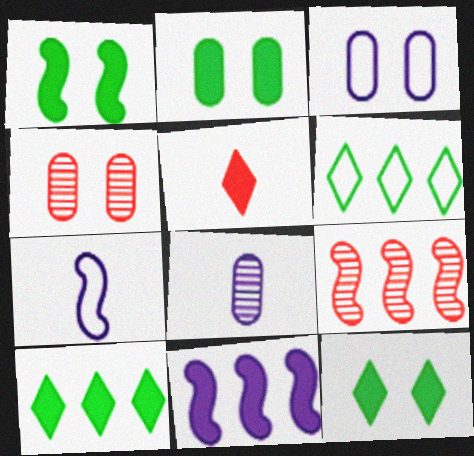[[1, 2, 12], 
[1, 7, 9], 
[2, 3, 4], 
[2, 5, 11], 
[4, 7, 10]]